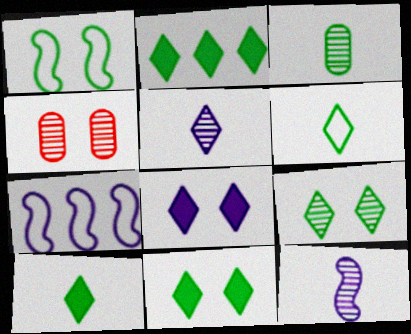[[1, 2, 3], 
[1, 4, 8], 
[2, 6, 9], 
[2, 10, 11], 
[4, 7, 10]]